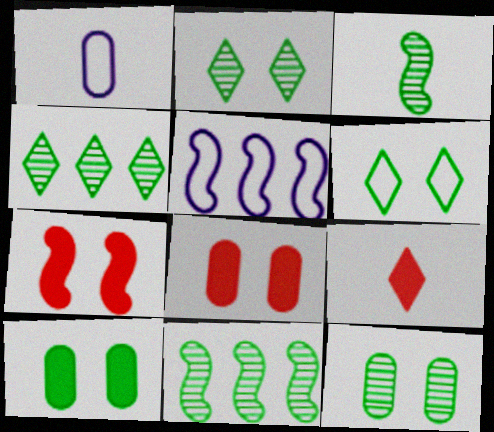[[1, 3, 9], 
[1, 4, 7], 
[3, 4, 12], 
[3, 5, 7], 
[5, 9, 12]]